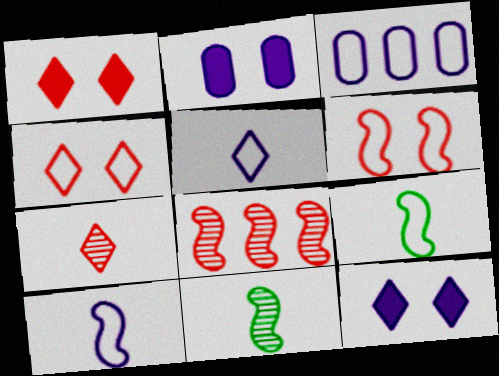[[1, 3, 11], 
[3, 4, 9]]